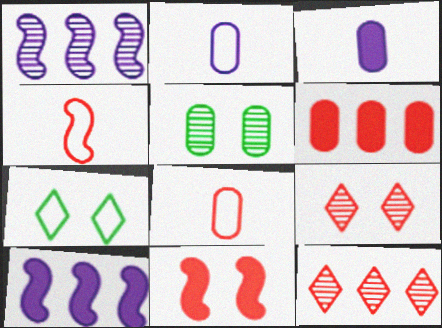[[2, 5, 6], 
[4, 6, 9], 
[8, 11, 12]]